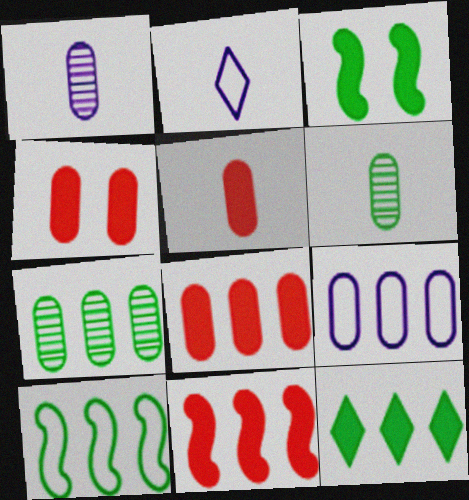[[4, 5, 8], 
[4, 6, 9], 
[7, 8, 9], 
[7, 10, 12]]